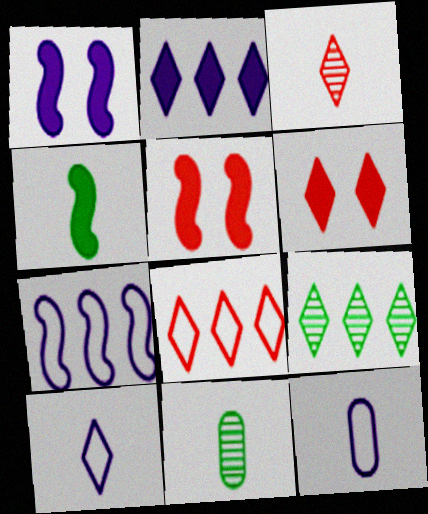[[1, 8, 11], 
[2, 8, 9], 
[3, 4, 12], 
[3, 6, 8], 
[5, 9, 12], 
[6, 7, 11], 
[6, 9, 10]]